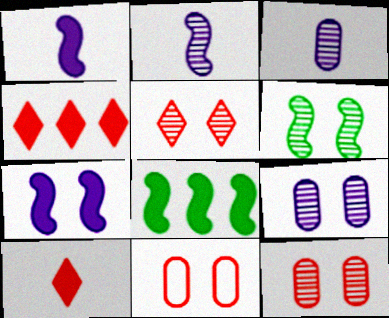[[5, 6, 9]]